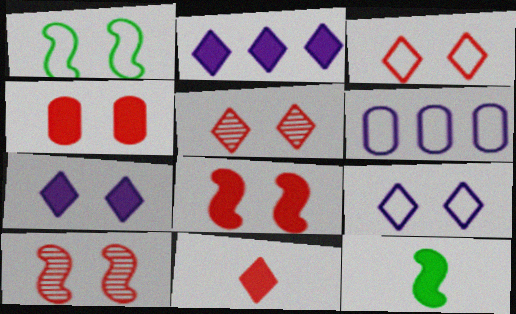[[2, 4, 12], 
[3, 4, 10], 
[5, 6, 12]]